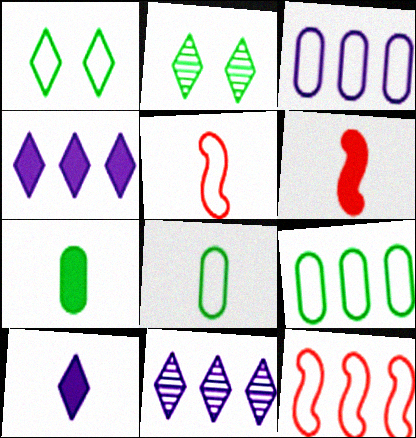[[1, 3, 5], 
[2, 3, 6], 
[6, 7, 10]]